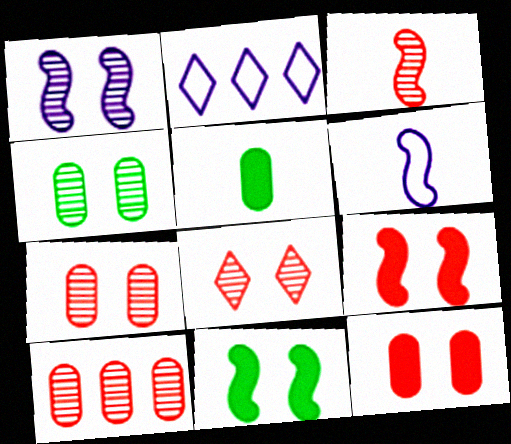[[1, 4, 8], 
[3, 8, 10]]